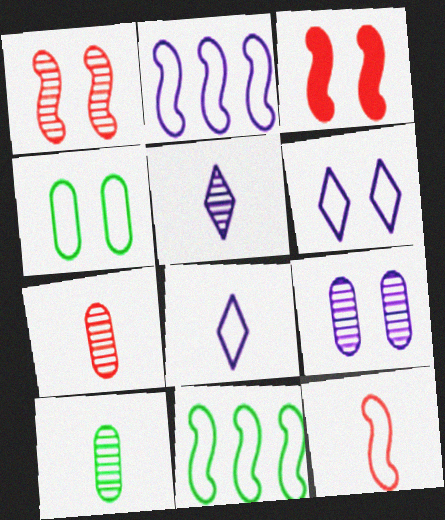[]